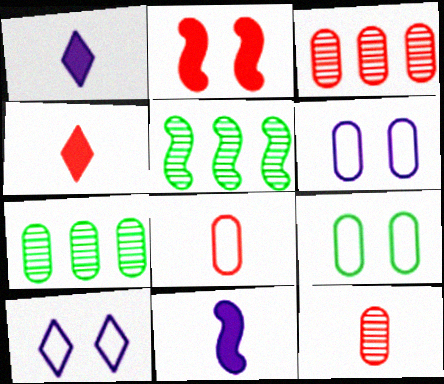[[4, 5, 6]]